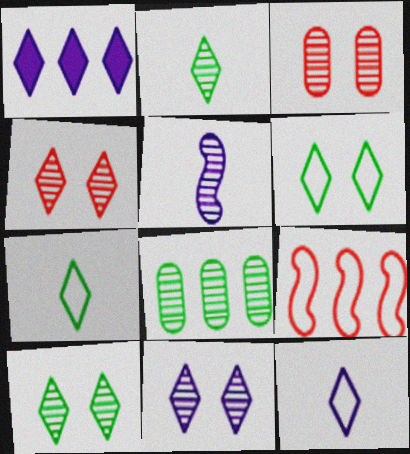[[1, 4, 7], 
[1, 8, 9], 
[1, 11, 12], 
[4, 5, 8], 
[4, 10, 11]]